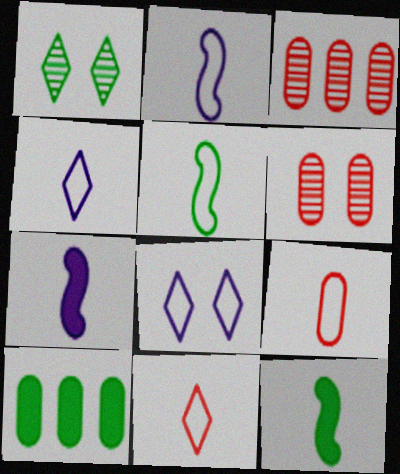[[1, 5, 10], 
[3, 8, 12], 
[4, 5, 9]]